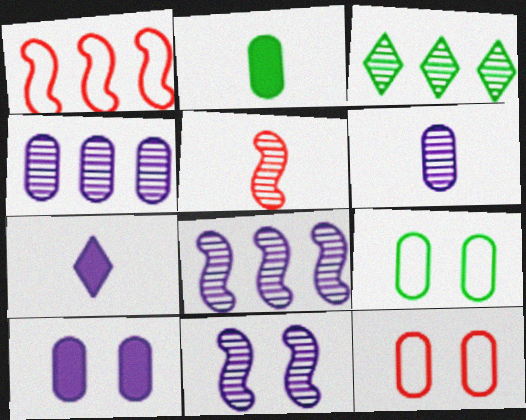[[2, 4, 12]]